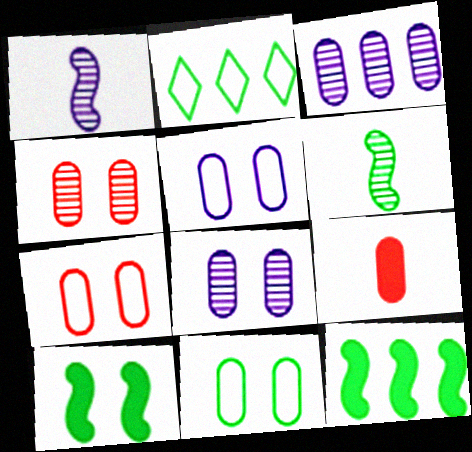[[3, 9, 11], 
[5, 7, 11]]